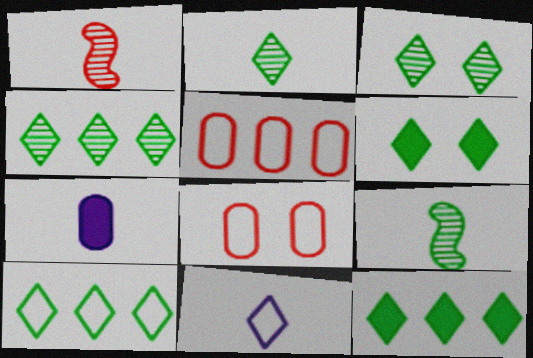[[2, 3, 4], 
[2, 6, 10], 
[4, 10, 12]]